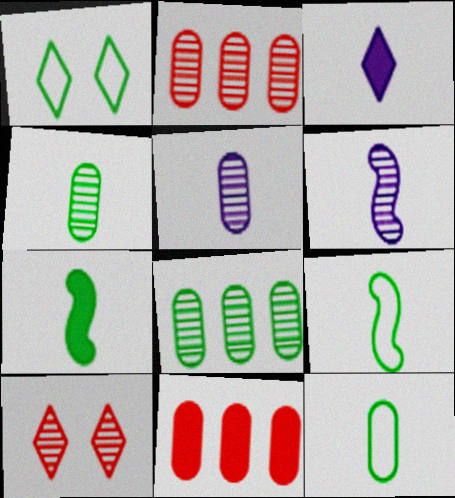[[1, 6, 11], 
[1, 7, 8], 
[6, 8, 10]]